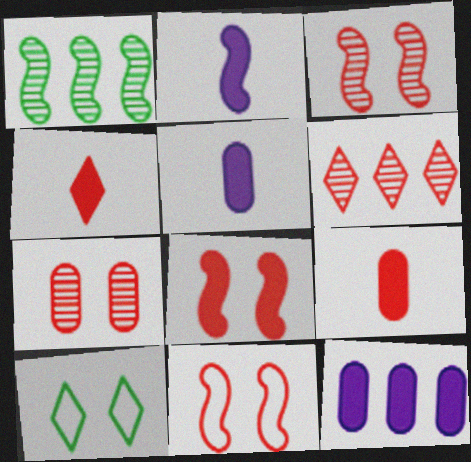[[1, 2, 11], 
[3, 8, 11], 
[6, 9, 11]]